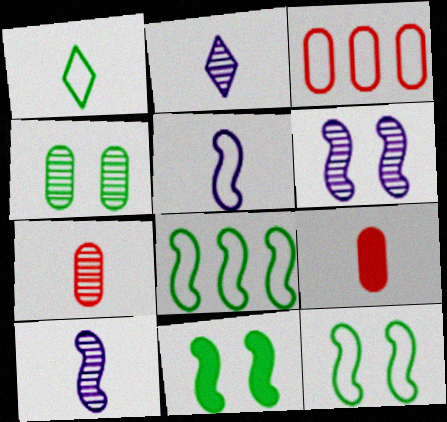[[1, 9, 10], 
[2, 3, 11]]